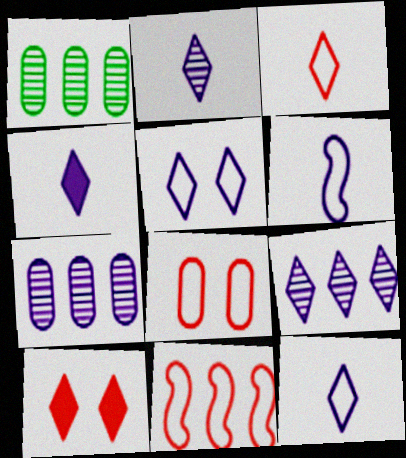[[1, 6, 10], 
[2, 4, 12], 
[3, 8, 11], 
[4, 5, 9]]